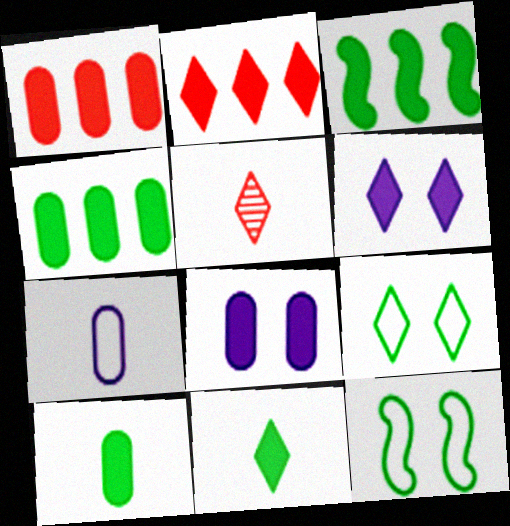[[1, 8, 10], 
[2, 6, 11]]